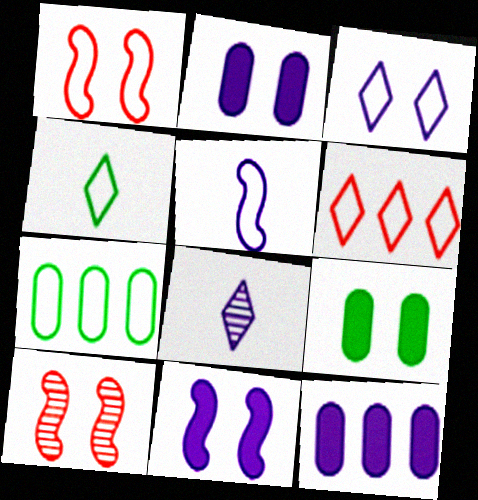[[3, 4, 6], 
[3, 9, 10], 
[4, 10, 12]]